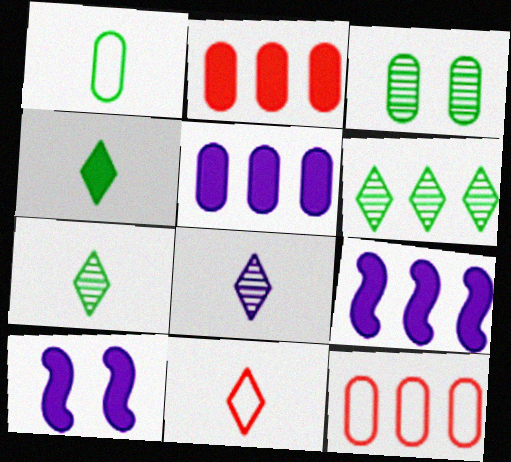[[2, 4, 10], 
[3, 9, 11], 
[4, 8, 11], 
[6, 9, 12], 
[7, 10, 12]]